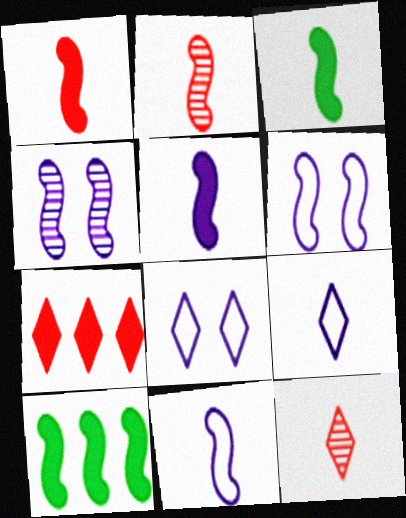[[1, 3, 5], 
[2, 3, 11], 
[2, 6, 10]]